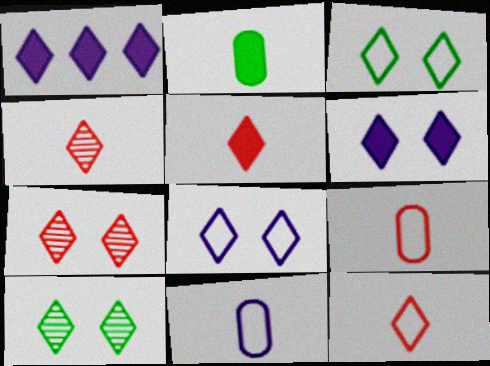[[1, 3, 4], 
[1, 10, 12], 
[3, 6, 7], 
[4, 5, 12]]